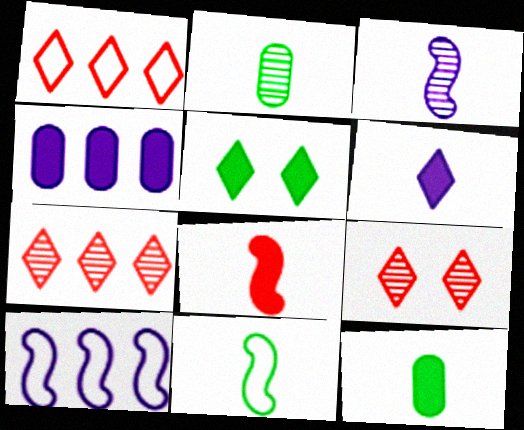[[3, 8, 11], 
[4, 5, 8], 
[4, 9, 11], 
[6, 8, 12], 
[9, 10, 12]]